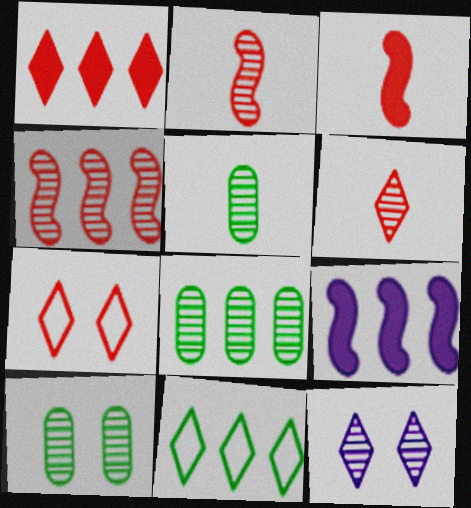[[1, 6, 7], 
[2, 8, 12], 
[4, 5, 12], 
[5, 7, 9], 
[5, 8, 10]]